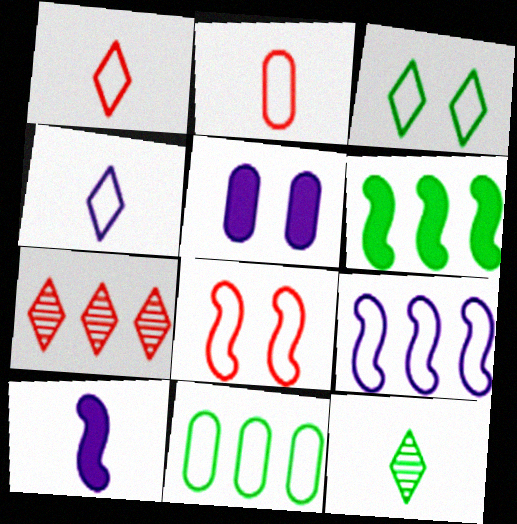[[2, 3, 9], 
[2, 10, 12], 
[4, 8, 11]]